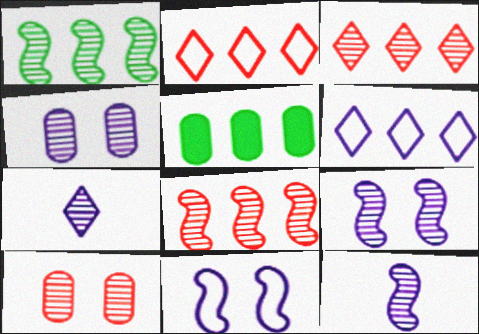[[1, 7, 10], 
[5, 6, 8]]